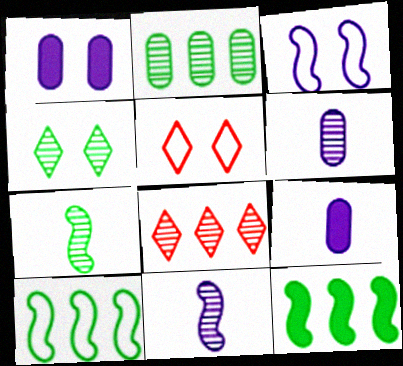[[2, 4, 7], 
[5, 6, 12]]